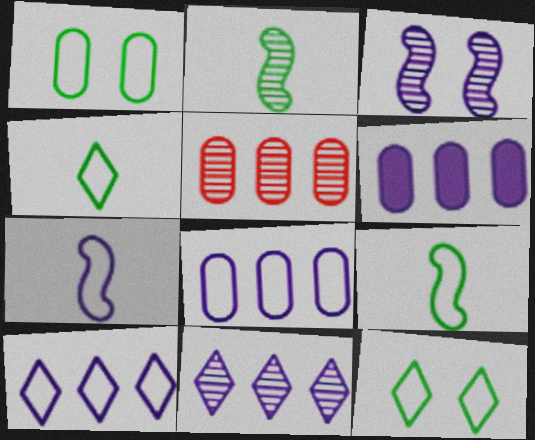[]